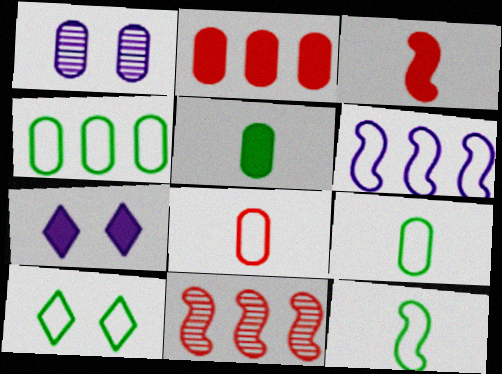[[1, 2, 9], 
[4, 10, 12], 
[6, 8, 10], 
[7, 9, 11]]